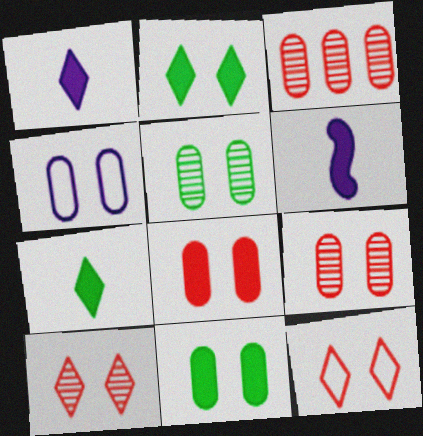[[4, 5, 8], 
[4, 9, 11]]